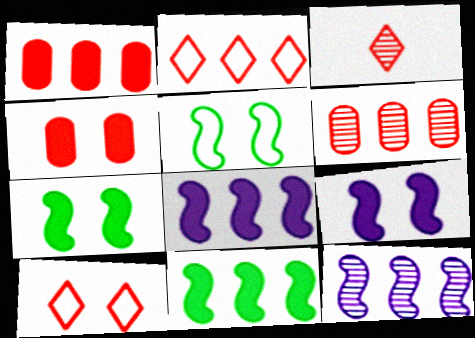[]